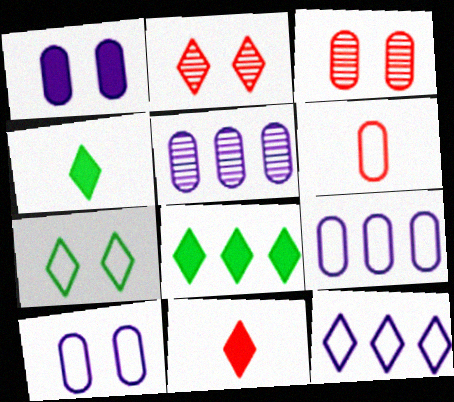[[2, 4, 12]]